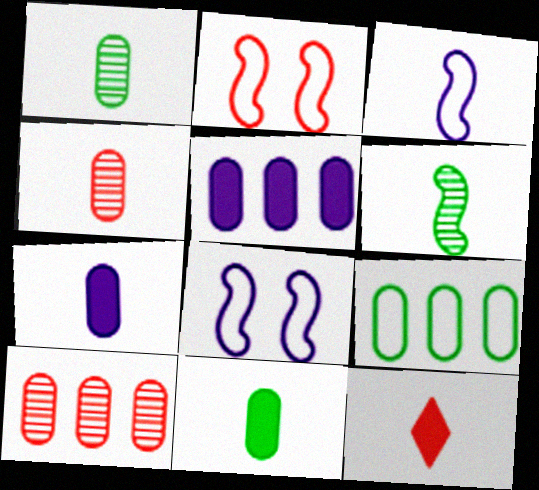[[1, 3, 12], 
[2, 10, 12], 
[5, 9, 10]]